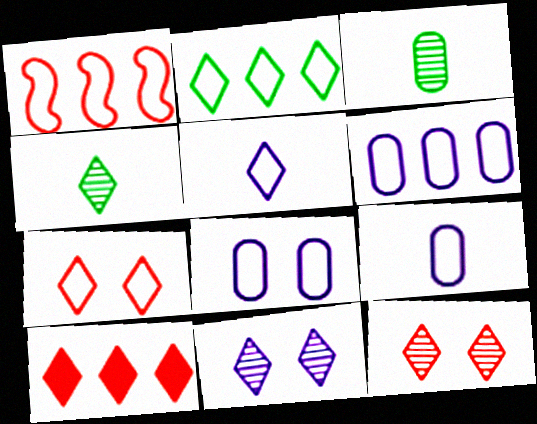[[1, 2, 6], 
[2, 5, 7], 
[6, 8, 9]]